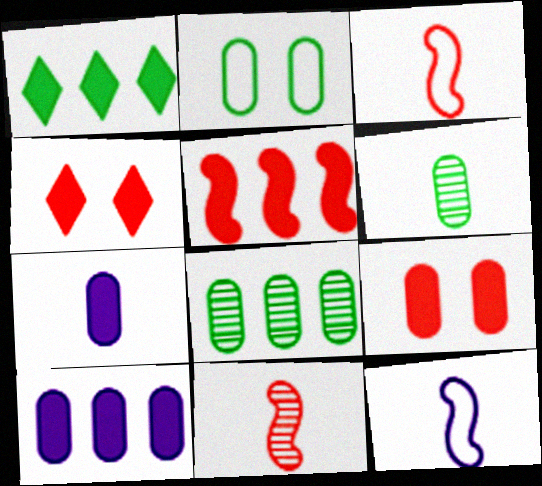[[1, 5, 10], 
[4, 8, 12]]